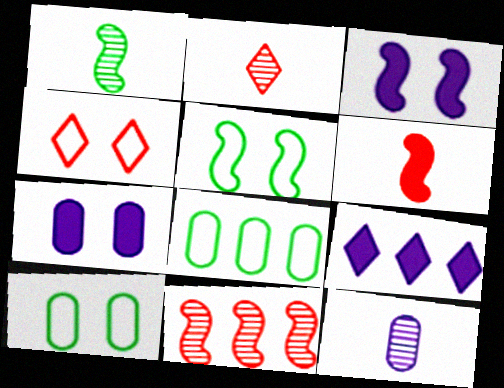[[1, 2, 12], 
[2, 3, 8], 
[8, 9, 11]]